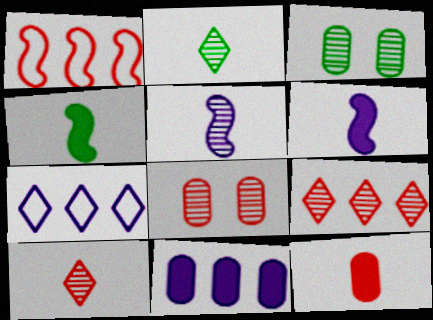[[3, 5, 9], 
[4, 7, 8]]